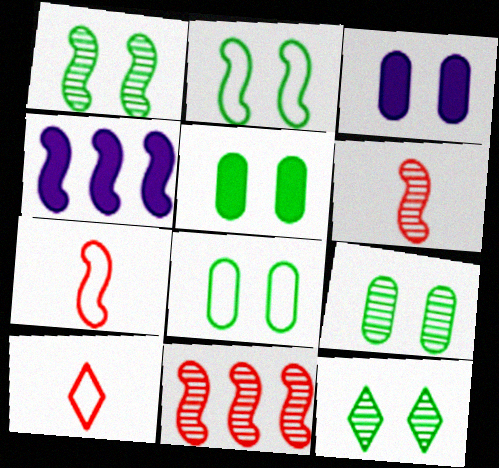[[1, 4, 7], 
[1, 9, 12], 
[2, 4, 6], 
[2, 5, 12], 
[4, 9, 10], 
[5, 8, 9]]